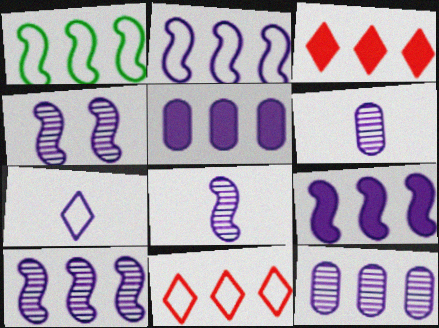[[1, 3, 12], 
[2, 9, 10], 
[4, 5, 7], 
[4, 8, 10]]